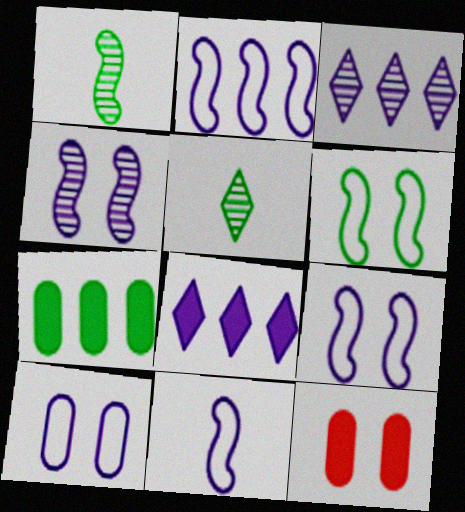[[2, 5, 12], 
[2, 9, 11], 
[5, 6, 7]]